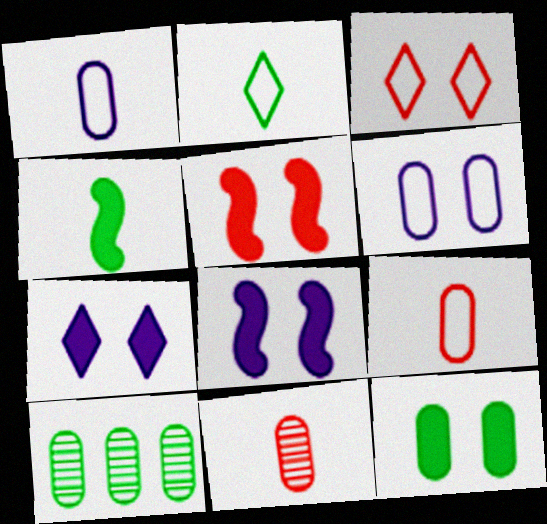[[5, 7, 12]]